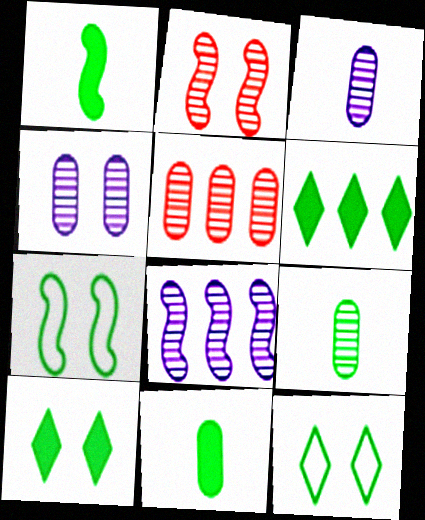[[4, 5, 9], 
[6, 7, 9]]